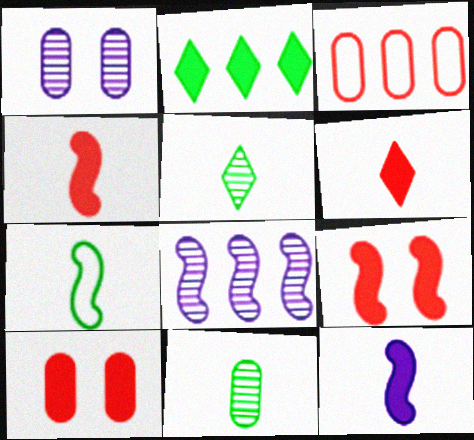[[2, 3, 8], 
[2, 10, 12], 
[7, 8, 9]]